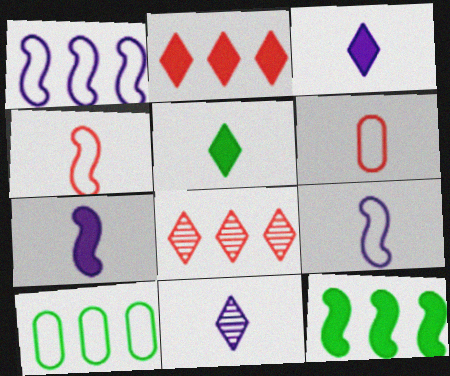[]